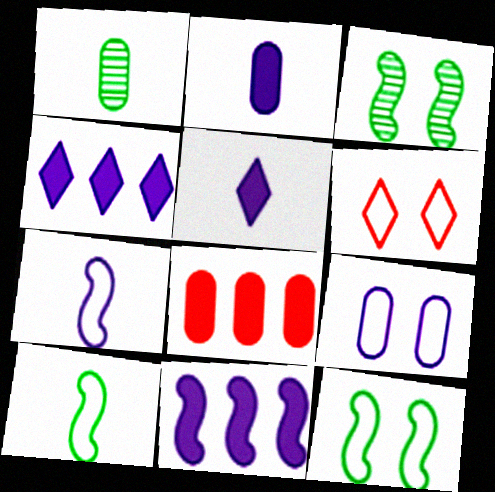[[1, 6, 11], 
[1, 8, 9], 
[6, 9, 12]]